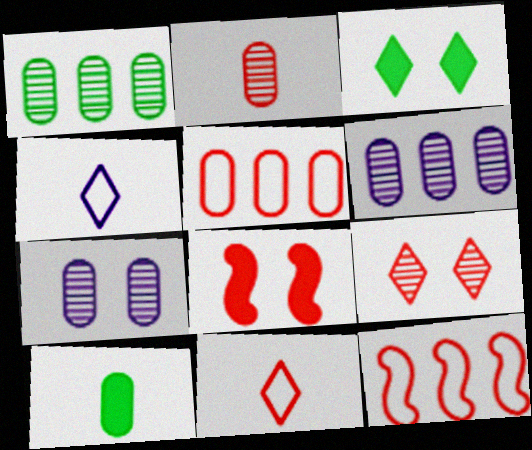[[1, 2, 7], 
[1, 4, 8], 
[5, 7, 10]]